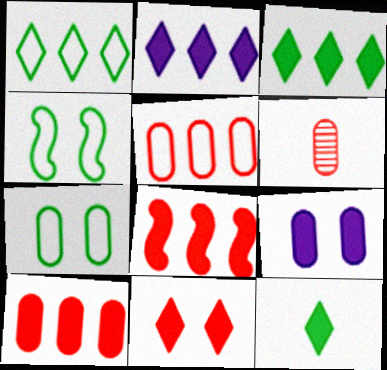[[2, 4, 6], 
[2, 11, 12], 
[8, 9, 12]]